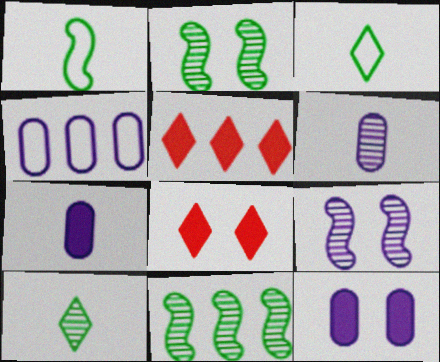[[4, 5, 11], 
[4, 6, 12]]